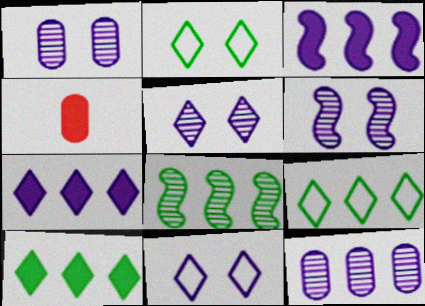[[1, 5, 6], 
[4, 6, 9], 
[4, 8, 11]]